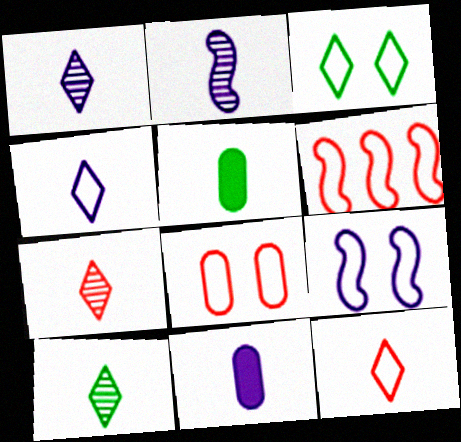[[1, 7, 10], 
[2, 4, 11], 
[2, 5, 12], 
[3, 8, 9], 
[6, 8, 12]]